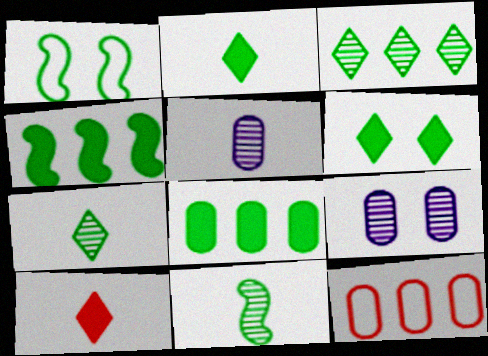[[1, 4, 11], 
[1, 7, 8]]